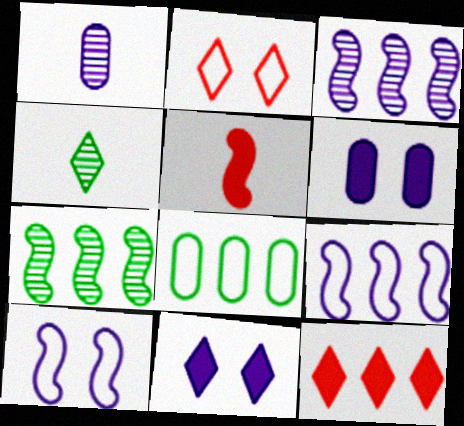[[1, 9, 11], 
[3, 8, 12], 
[5, 7, 10]]